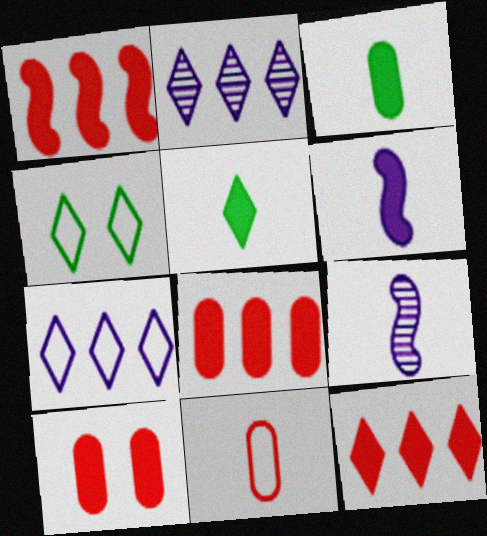[[1, 8, 12], 
[4, 8, 9], 
[5, 9, 11]]